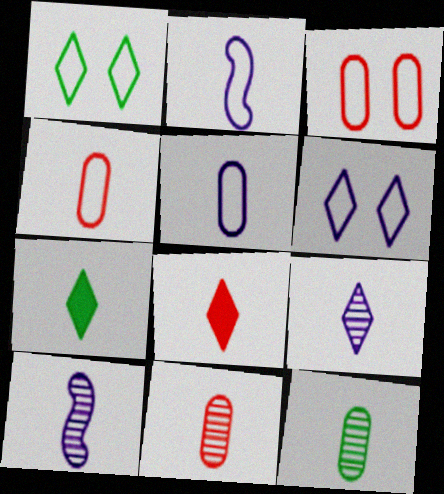[[2, 7, 11], 
[2, 8, 12], 
[4, 7, 10]]